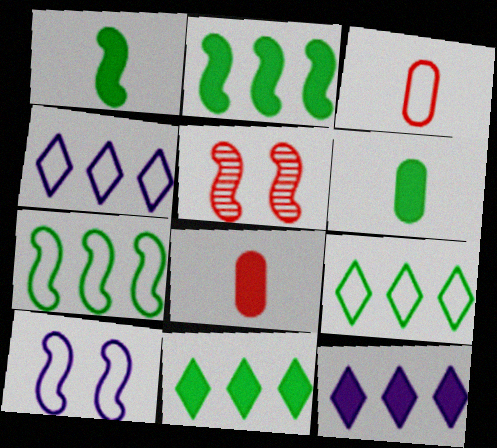[[3, 9, 10], 
[4, 5, 6]]